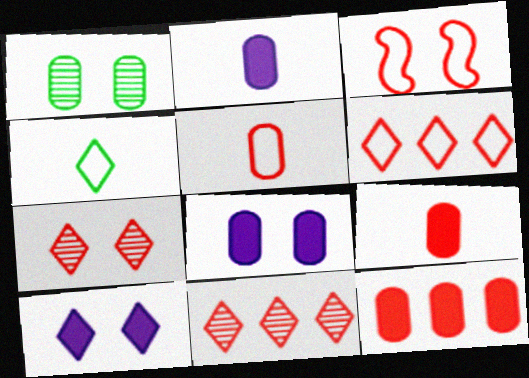[[1, 3, 10], 
[3, 5, 6], 
[3, 9, 11], 
[4, 10, 11]]